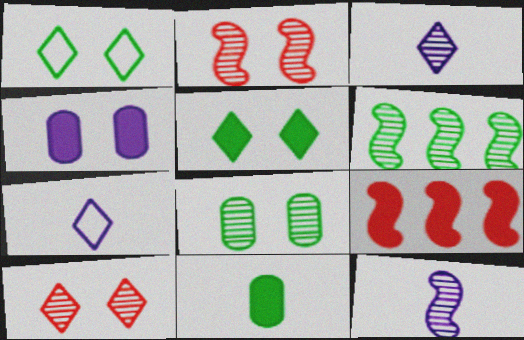[[1, 2, 4], 
[1, 6, 11], 
[2, 6, 12], 
[7, 8, 9]]